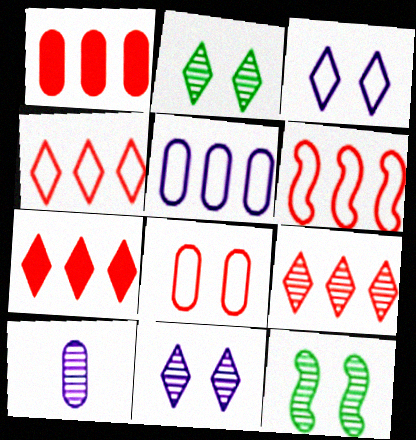[[1, 6, 9], 
[4, 7, 9], 
[9, 10, 12]]